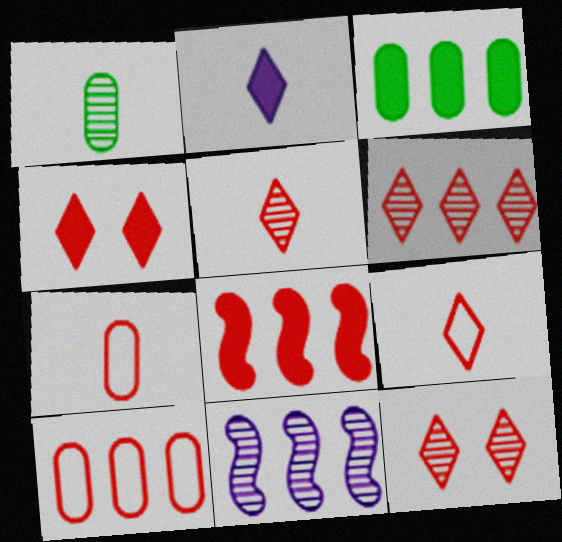[[1, 11, 12], 
[4, 6, 9], 
[5, 6, 12], 
[6, 8, 10], 
[7, 8, 12]]